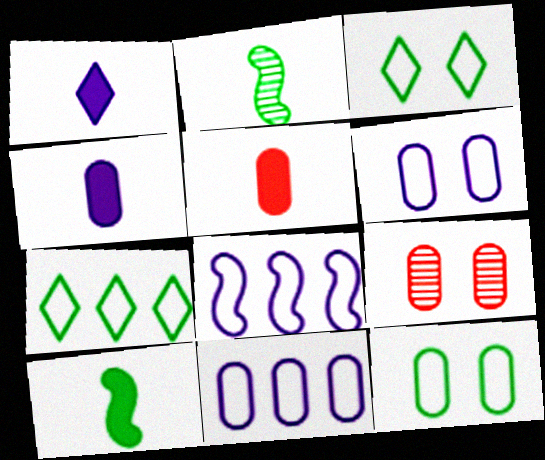[[1, 5, 10]]